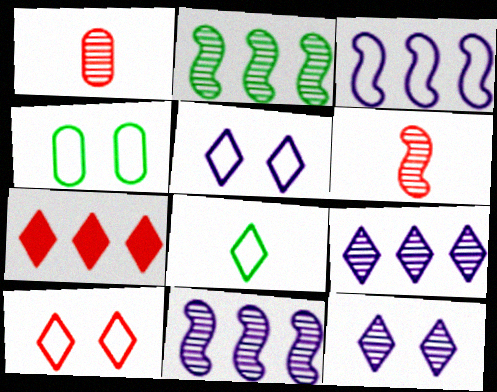[[1, 2, 12], 
[7, 8, 12]]